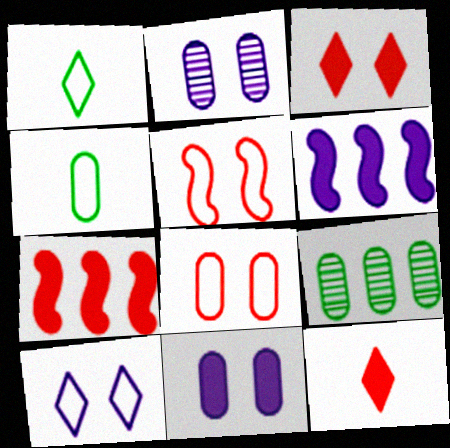[[1, 2, 7]]